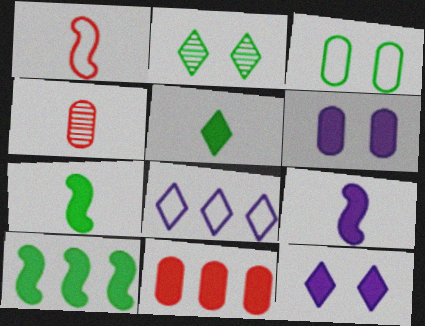[[1, 3, 8], 
[7, 11, 12]]